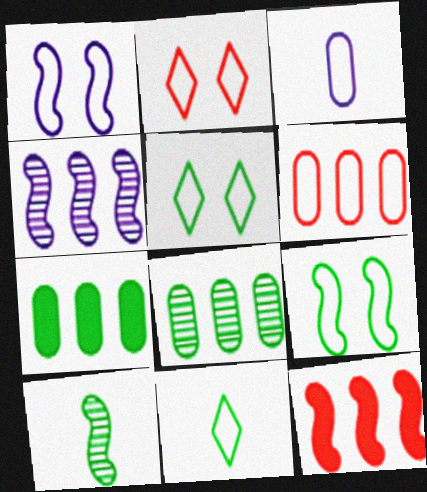[[1, 6, 11], 
[1, 10, 12], 
[5, 7, 10]]